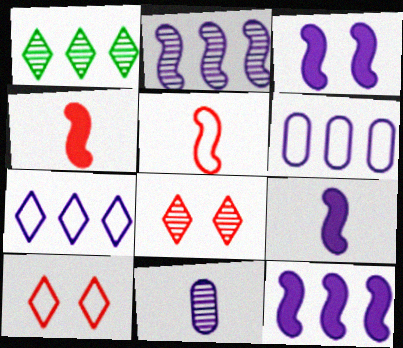[[3, 7, 11], 
[3, 9, 12]]